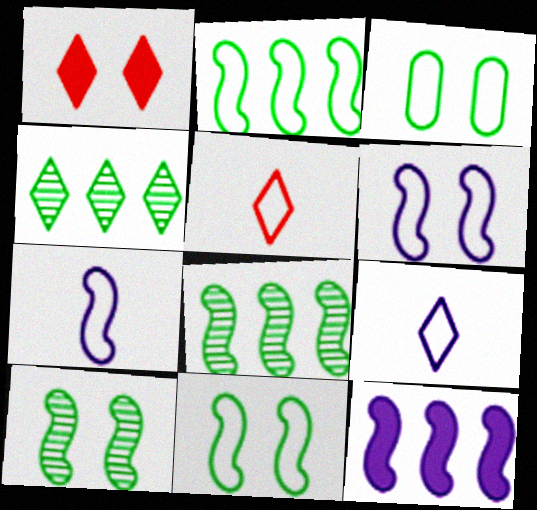[[1, 4, 9]]